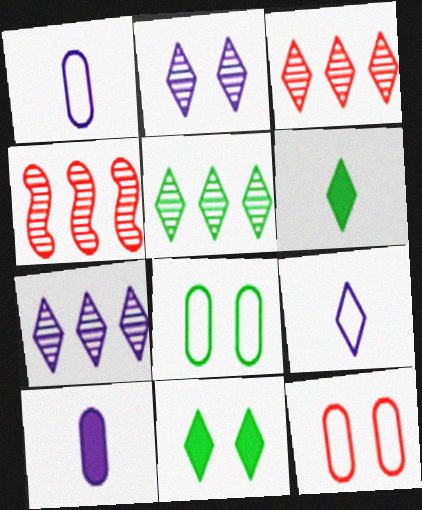[[1, 4, 11], 
[3, 5, 7], 
[3, 9, 11]]